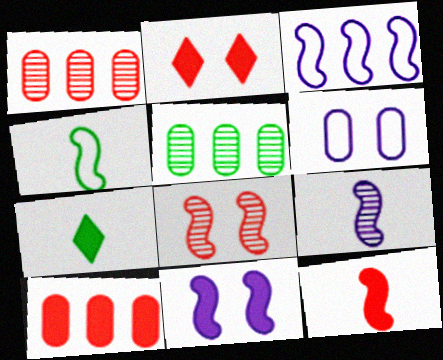[[2, 10, 12], 
[3, 9, 11], 
[4, 9, 12], 
[7, 10, 11]]